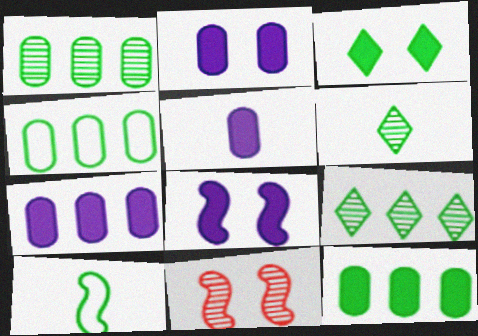[[1, 3, 10], 
[1, 4, 12], 
[2, 5, 7]]